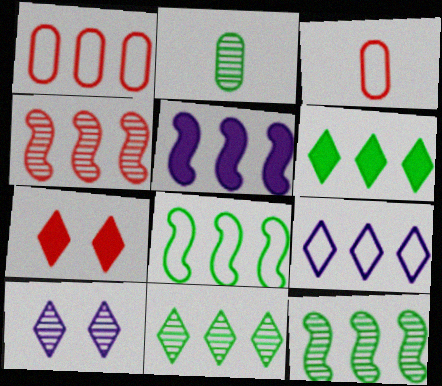[[1, 5, 11], 
[1, 8, 9], 
[2, 4, 10], 
[3, 4, 7], 
[4, 5, 8]]